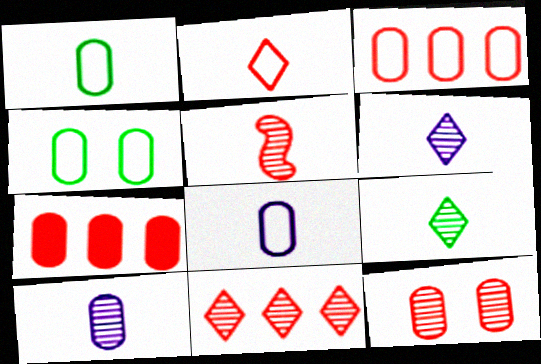[[3, 4, 8], 
[4, 7, 10], 
[5, 9, 10], 
[5, 11, 12]]